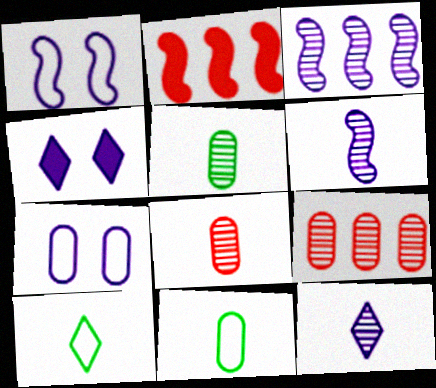[]